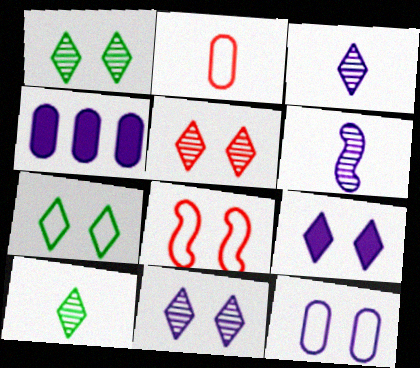[[1, 5, 11], 
[4, 8, 10], 
[5, 7, 9], 
[7, 8, 12]]